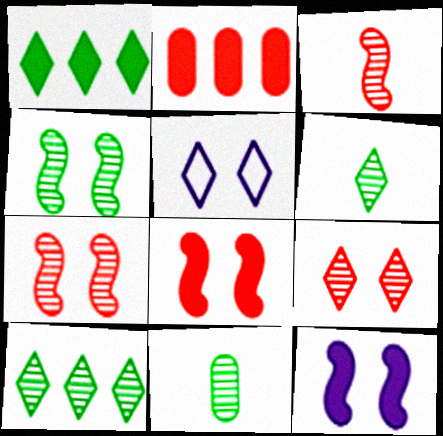[[4, 10, 11]]